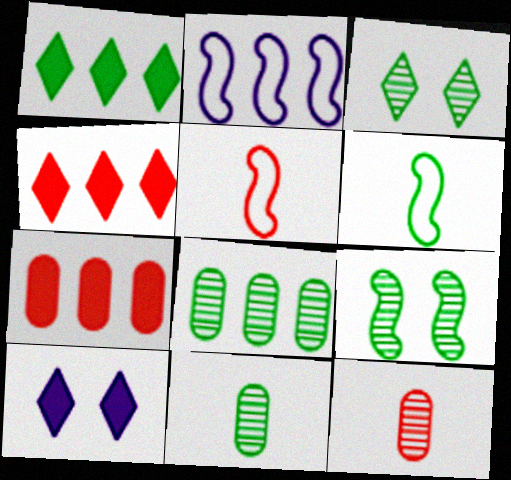[[2, 4, 8], 
[5, 8, 10]]